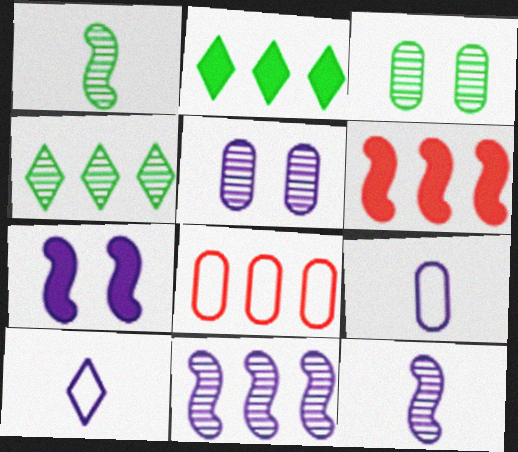[[1, 3, 4], 
[2, 8, 11], 
[3, 6, 10]]